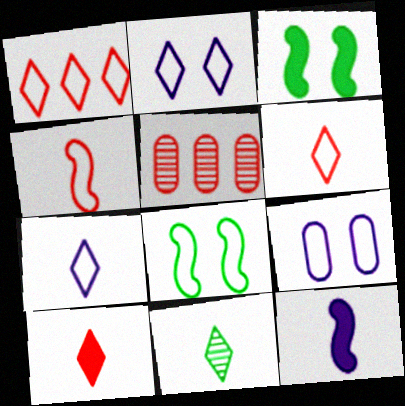[[3, 5, 7], 
[7, 10, 11]]